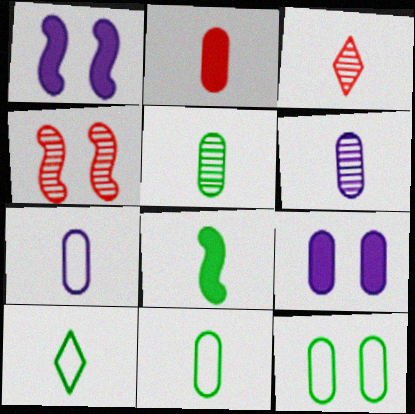[[2, 5, 7], 
[2, 6, 11], 
[3, 7, 8], 
[5, 8, 10]]